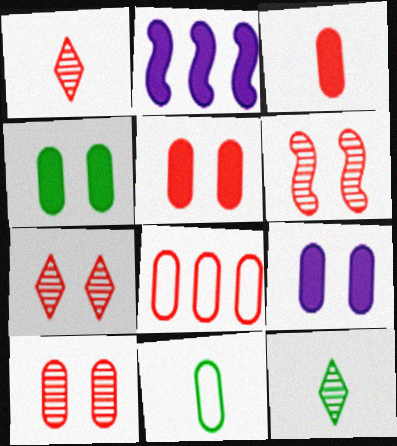[[2, 7, 11], 
[3, 8, 10], 
[4, 5, 9], 
[6, 7, 10]]